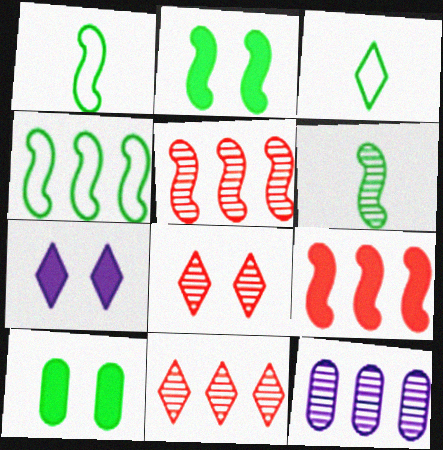[[2, 4, 6], 
[3, 7, 11], 
[6, 8, 12]]